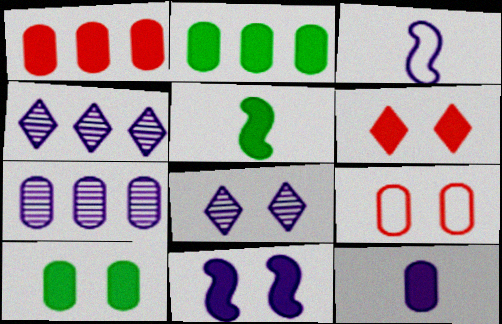[[1, 10, 12], 
[4, 5, 9], 
[6, 10, 11]]